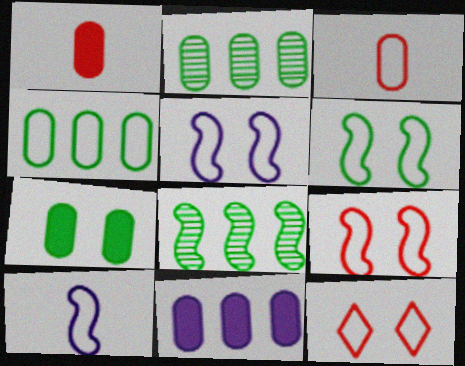[[1, 7, 11], 
[4, 10, 12], 
[5, 6, 9]]